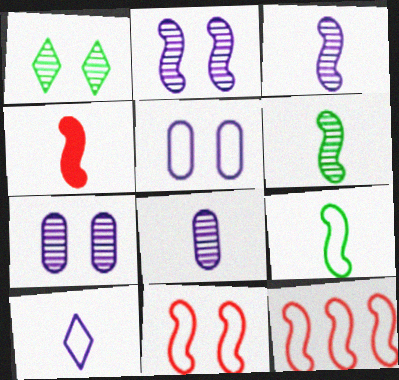[[3, 4, 9]]